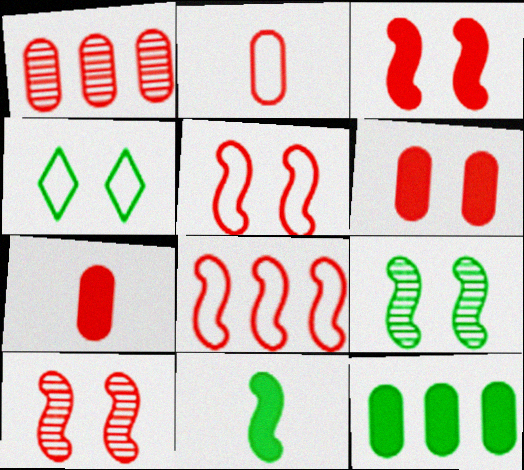[[1, 2, 6], 
[3, 5, 10]]